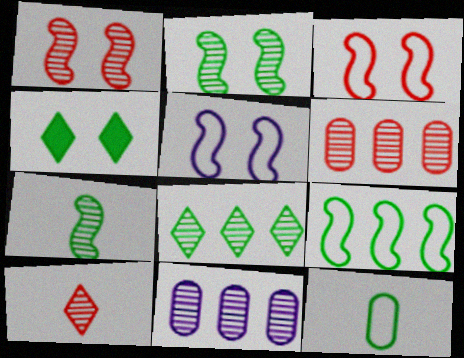[[1, 6, 10], 
[2, 10, 11]]